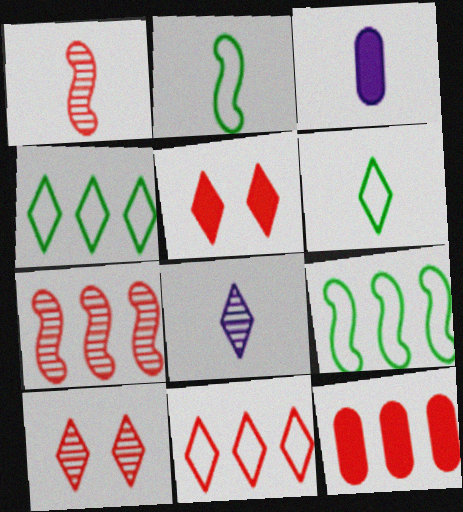[[1, 3, 6], 
[3, 9, 10], 
[4, 5, 8], 
[7, 11, 12]]